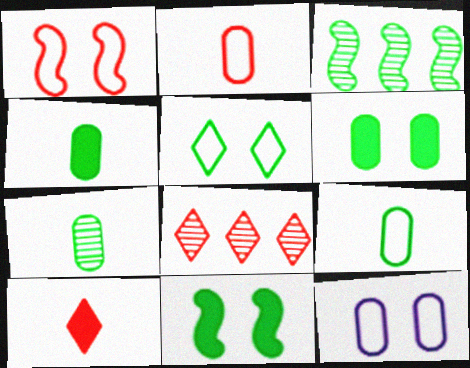[[1, 5, 12], 
[3, 4, 5], 
[3, 10, 12], 
[4, 7, 9]]